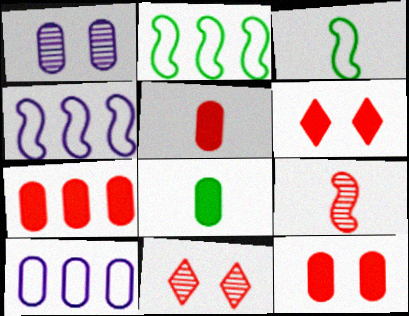[[4, 8, 11], 
[5, 7, 12]]